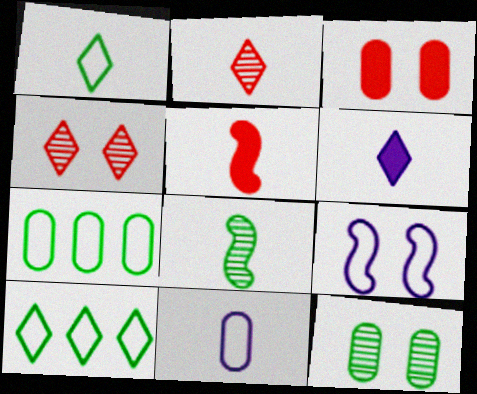[[1, 2, 6], 
[4, 6, 10]]